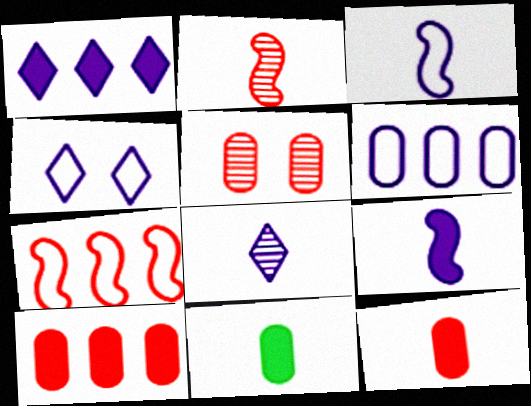[[1, 4, 8], 
[3, 4, 6], 
[5, 6, 11]]